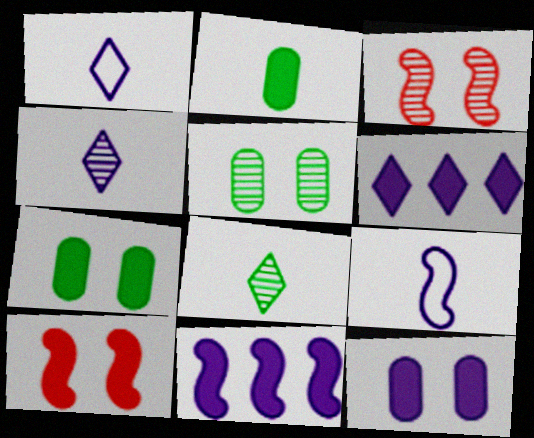[[2, 6, 10]]